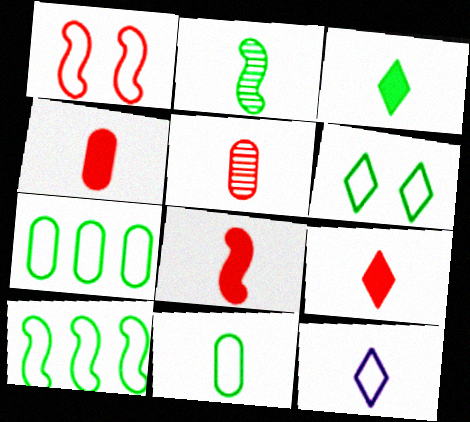[[1, 7, 12], 
[2, 3, 11], 
[2, 4, 12], 
[4, 8, 9], 
[6, 10, 11]]